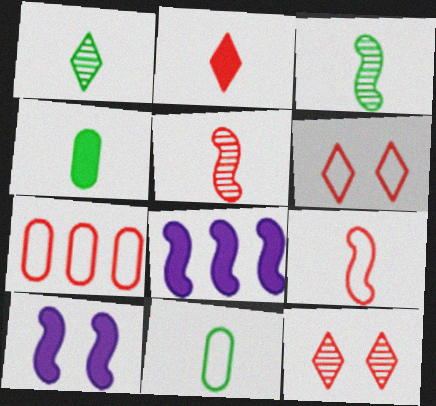[[1, 7, 10], 
[6, 7, 9], 
[8, 11, 12]]